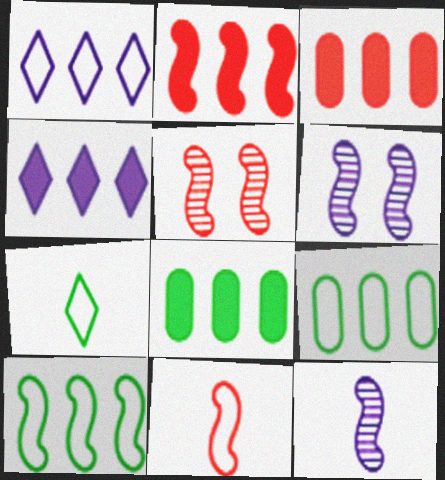[[2, 4, 8], 
[2, 5, 11], 
[3, 6, 7]]